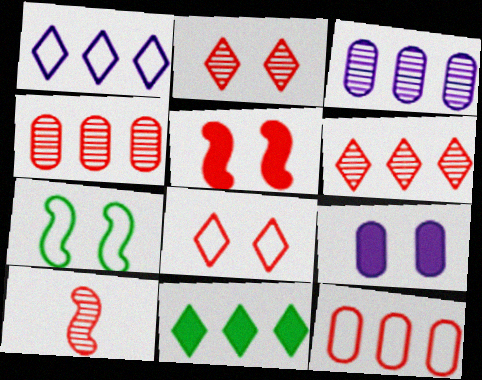[[1, 6, 11], 
[2, 4, 10], 
[2, 7, 9]]